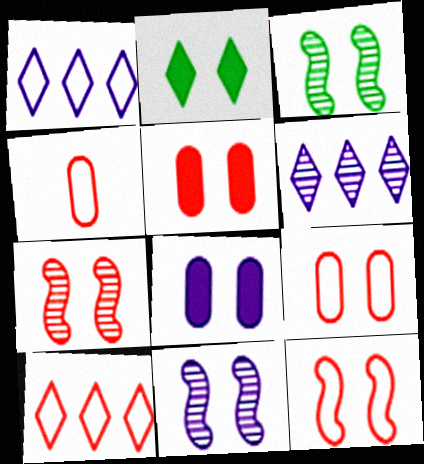[[2, 9, 11], 
[3, 7, 11], 
[4, 10, 12]]